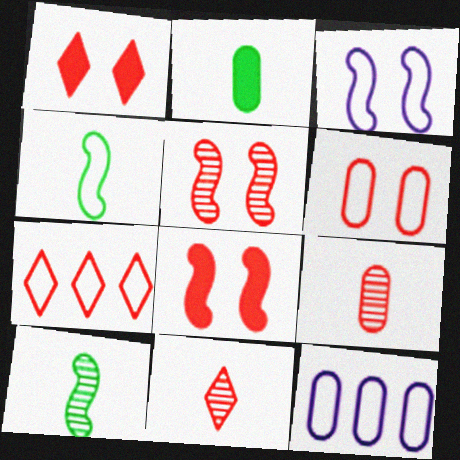[[1, 5, 6], 
[1, 7, 11], 
[1, 10, 12], 
[7, 8, 9]]